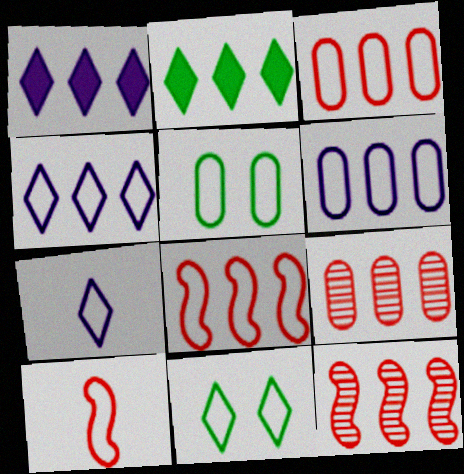[[2, 6, 12], 
[4, 5, 10], 
[5, 7, 8], 
[6, 10, 11]]